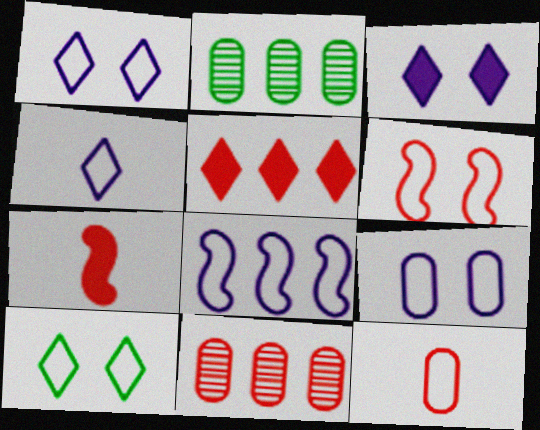[[1, 2, 7], 
[2, 5, 8], 
[4, 8, 9], 
[6, 9, 10], 
[8, 10, 12]]